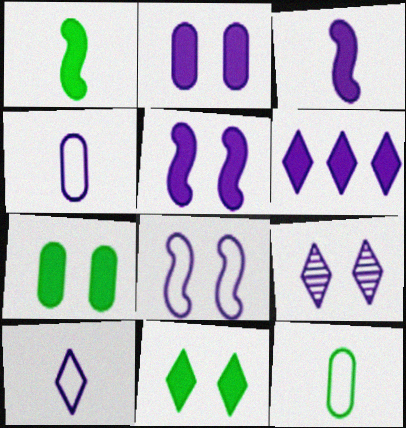[[2, 3, 6], 
[2, 8, 9], 
[6, 9, 10]]